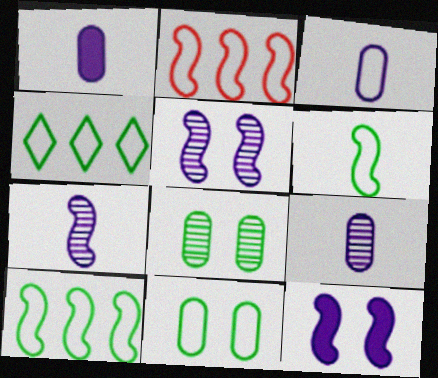[[1, 3, 9], 
[4, 6, 11]]